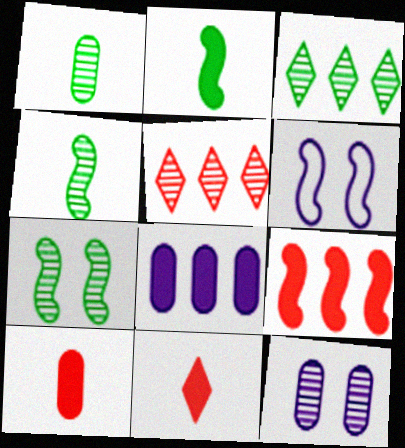[[1, 3, 7], 
[3, 6, 10], 
[4, 5, 12], 
[4, 6, 9]]